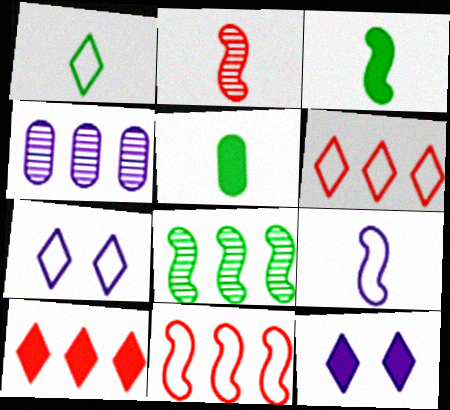[[1, 6, 7], 
[2, 3, 9], 
[4, 9, 12]]